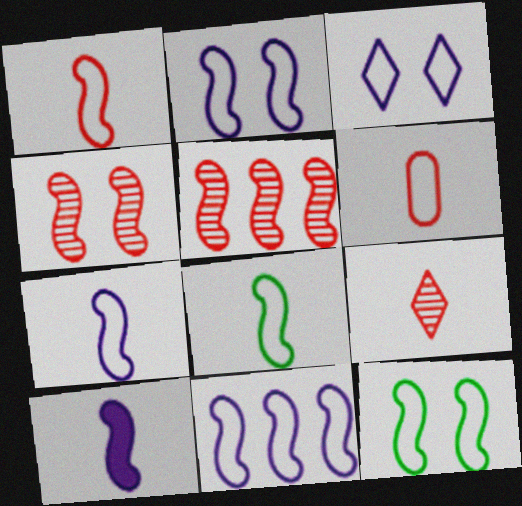[[1, 7, 8], 
[1, 11, 12], 
[2, 7, 11], 
[5, 10, 12]]